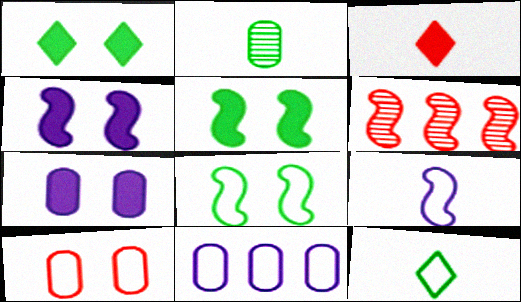[[2, 3, 9], 
[3, 6, 10], 
[5, 6, 9], 
[6, 7, 12]]